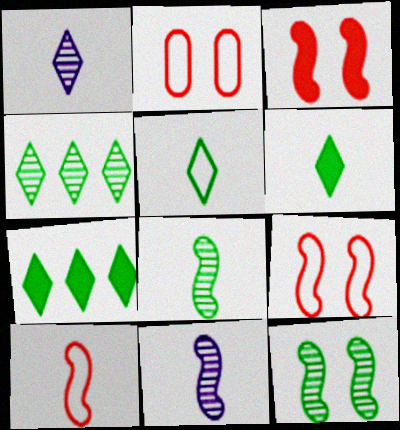[[2, 7, 11]]